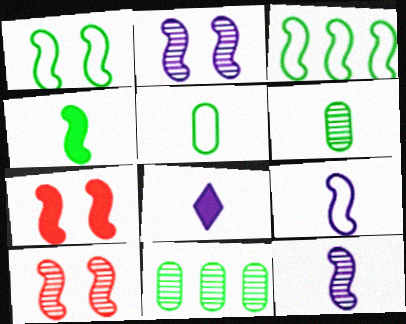[[1, 2, 7], 
[3, 7, 12]]